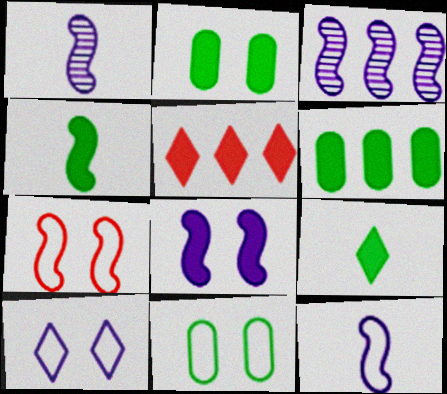[[1, 5, 11], 
[3, 4, 7], 
[3, 8, 12], 
[7, 10, 11]]